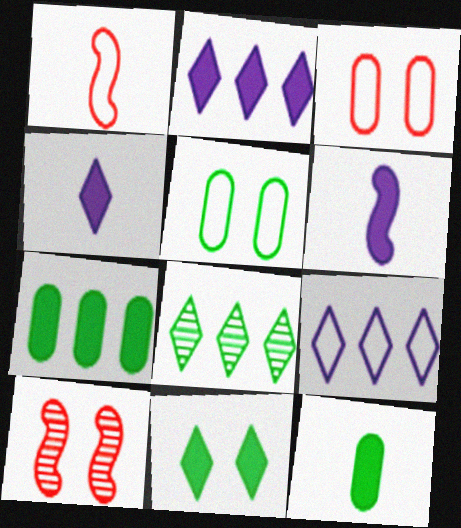[[1, 5, 9], 
[3, 6, 8], 
[9, 10, 12]]